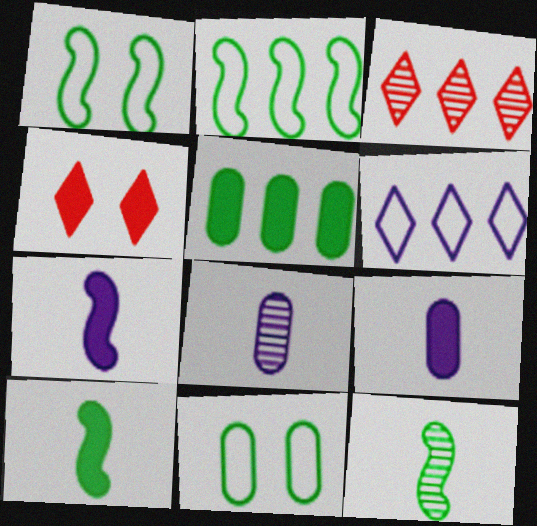[[1, 3, 9], 
[2, 4, 8], 
[3, 7, 11], 
[4, 5, 7]]